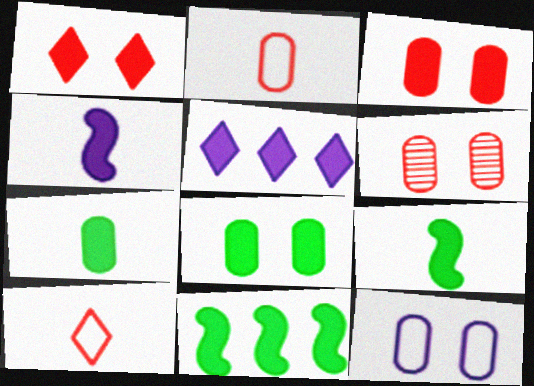[[3, 5, 9], 
[6, 8, 12]]